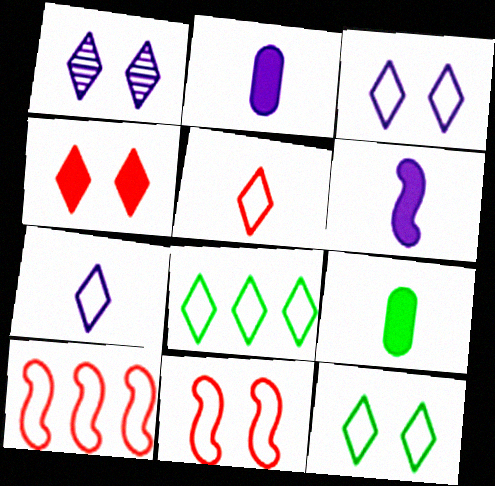[[1, 4, 12], 
[1, 9, 10], 
[3, 5, 8]]